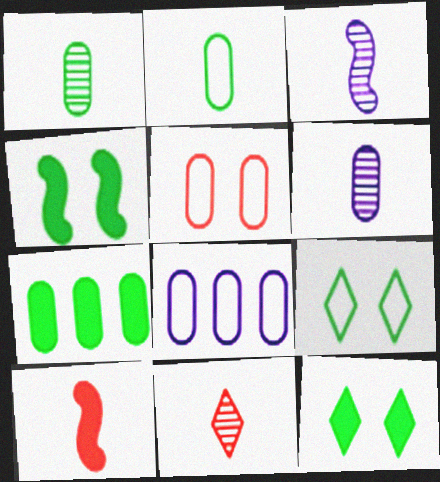[[1, 3, 11], 
[2, 5, 8], 
[4, 8, 11], 
[5, 6, 7]]